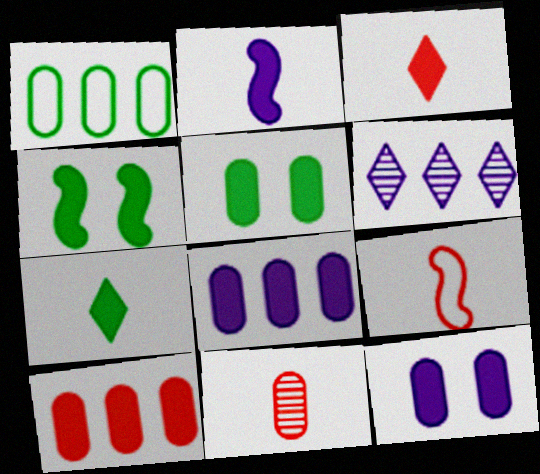[[1, 11, 12], 
[3, 4, 8], 
[3, 9, 11], 
[5, 6, 9]]